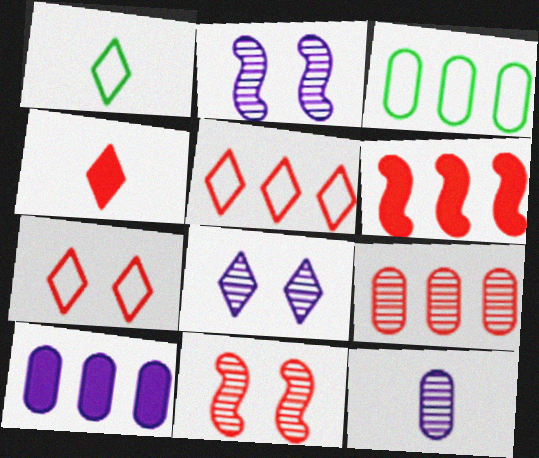[[1, 10, 11], 
[2, 3, 4], 
[3, 9, 10], 
[5, 6, 9]]